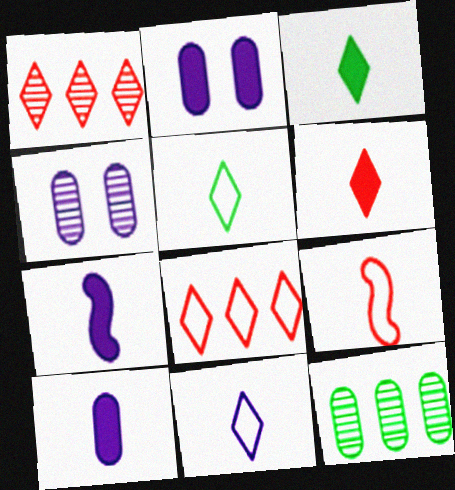[]